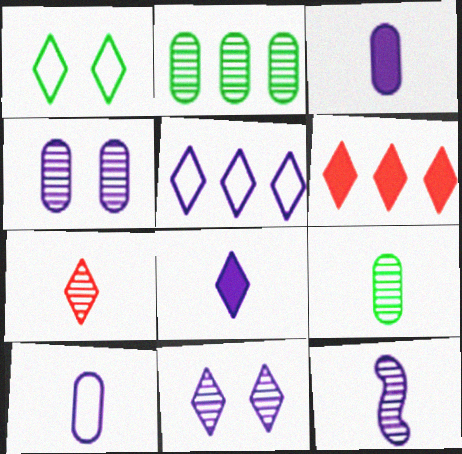[[5, 8, 11], 
[7, 9, 12], 
[8, 10, 12]]